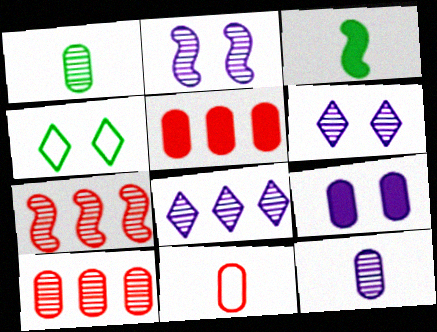[[1, 6, 7], 
[2, 8, 12]]